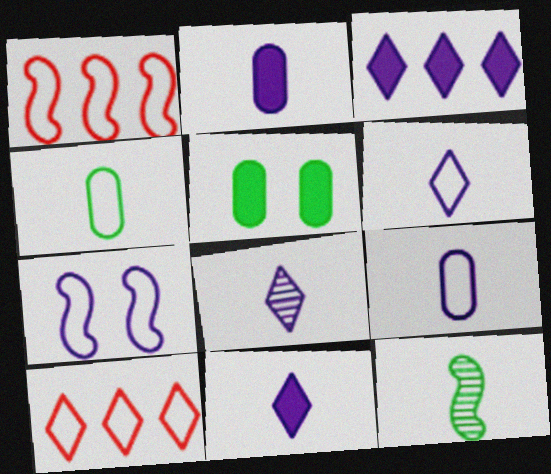[[1, 5, 8], 
[4, 7, 10], 
[6, 8, 11]]